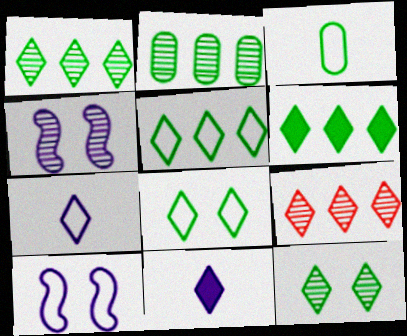[[1, 5, 6], 
[8, 9, 11]]